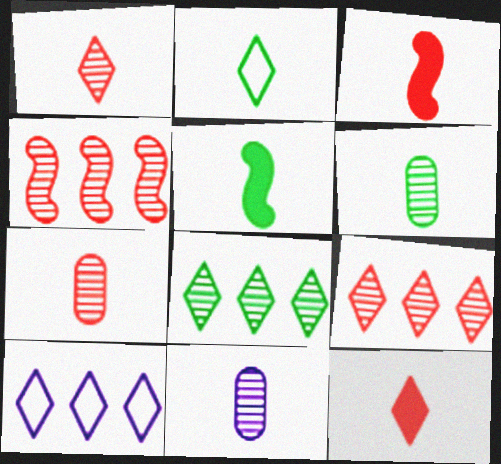[[2, 3, 11], 
[2, 5, 6], 
[6, 7, 11]]